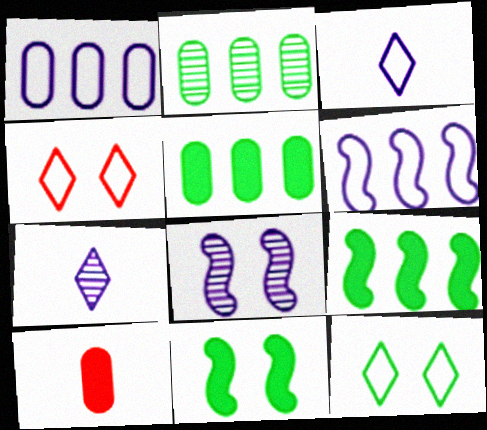[]